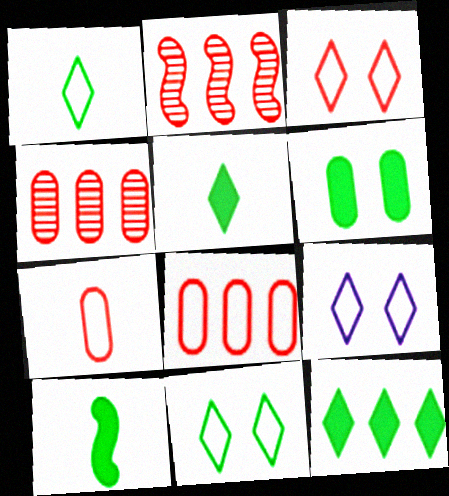[[3, 9, 11], 
[4, 9, 10], 
[6, 10, 12]]